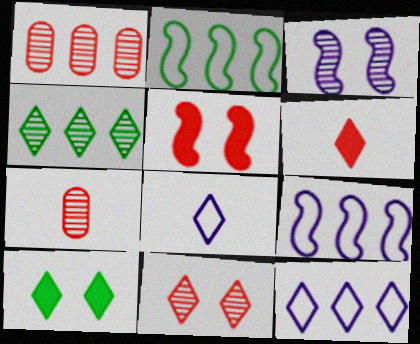[[3, 4, 7], 
[7, 9, 10]]